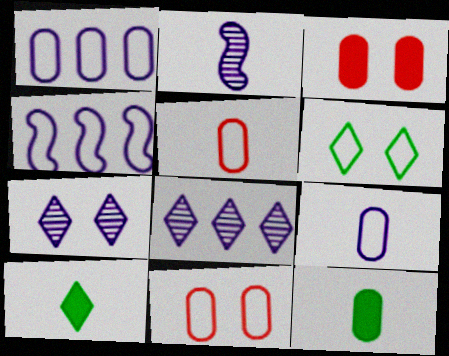[[2, 5, 10], 
[4, 5, 6]]